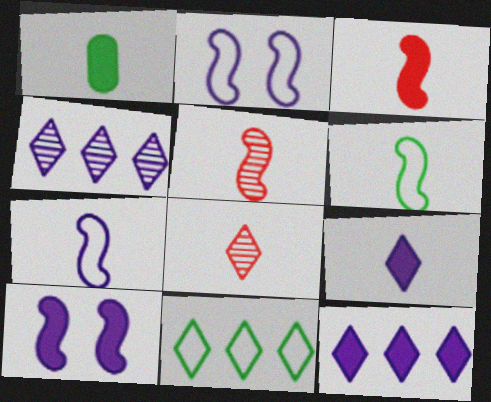[[1, 3, 9], 
[1, 7, 8]]